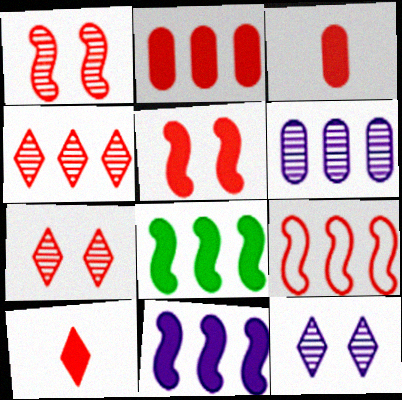[[2, 4, 9], 
[2, 5, 10], 
[3, 7, 9]]